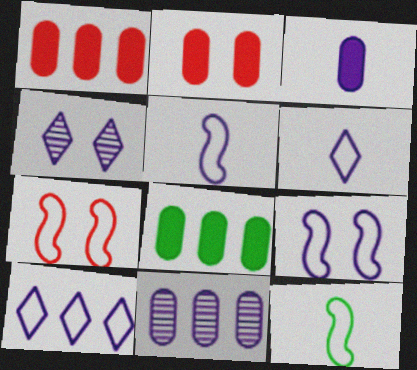[[1, 4, 12], 
[2, 3, 8]]